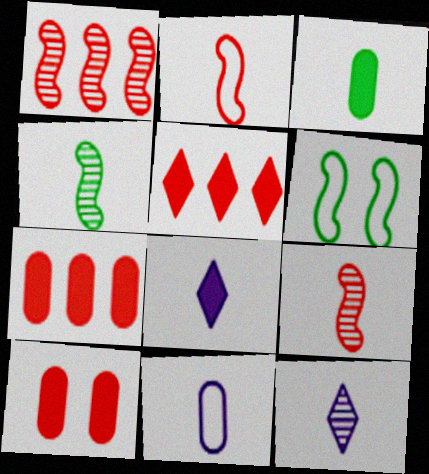[[2, 3, 12], 
[6, 7, 12]]